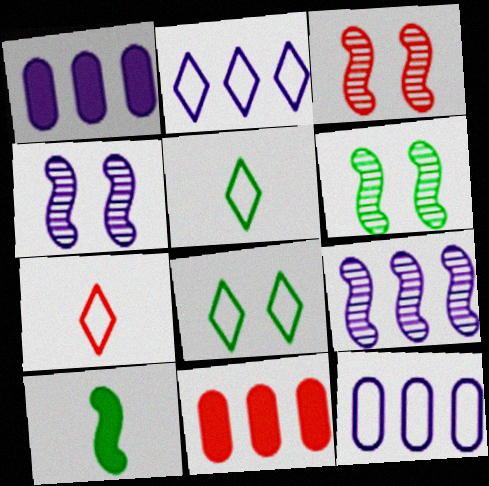[[1, 2, 9], 
[1, 3, 5], 
[1, 6, 7], 
[2, 7, 8], 
[3, 4, 6], 
[3, 7, 11], 
[4, 5, 11]]